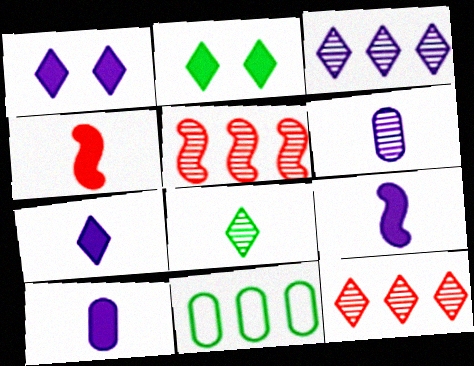[[7, 9, 10]]